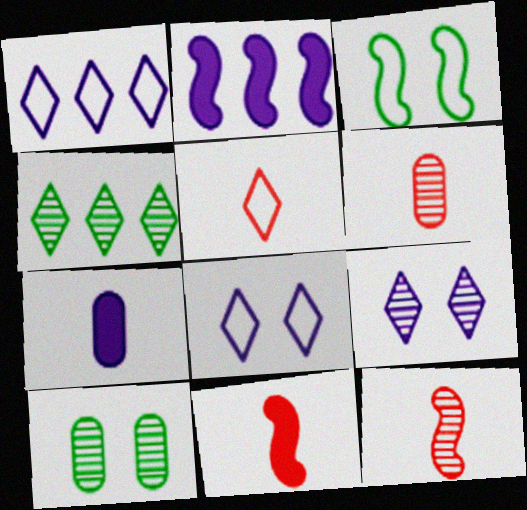[[1, 10, 11], 
[2, 3, 12], 
[2, 5, 10], 
[5, 6, 11]]